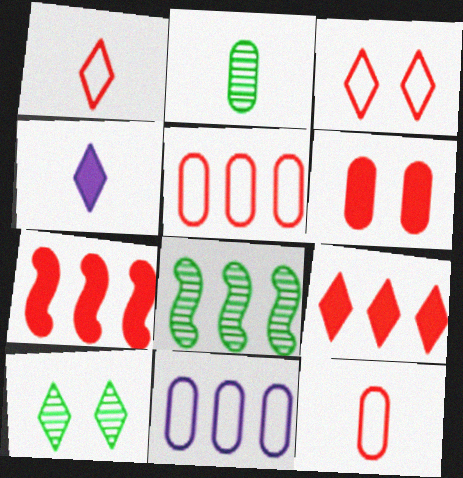[[2, 6, 11], 
[2, 8, 10], 
[8, 9, 11]]